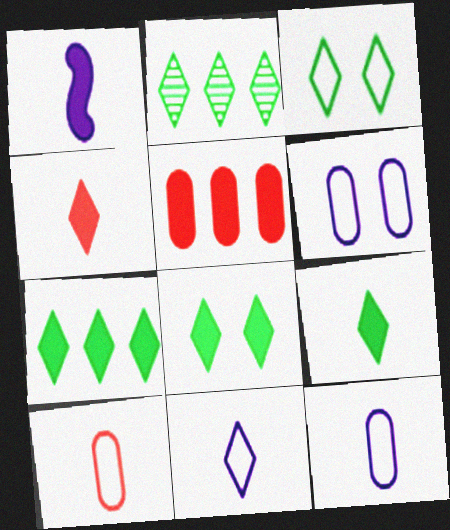[[1, 5, 8], 
[2, 3, 9], 
[7, 8, 9]]